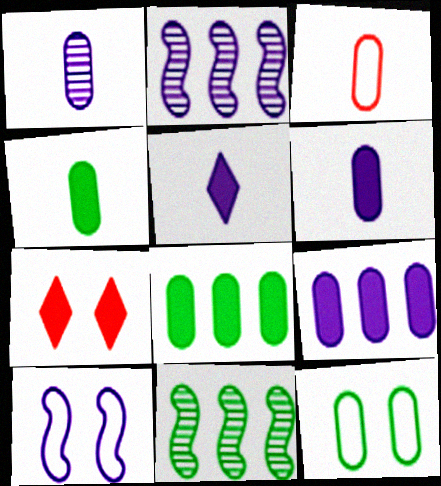[[1, 3, 4]]